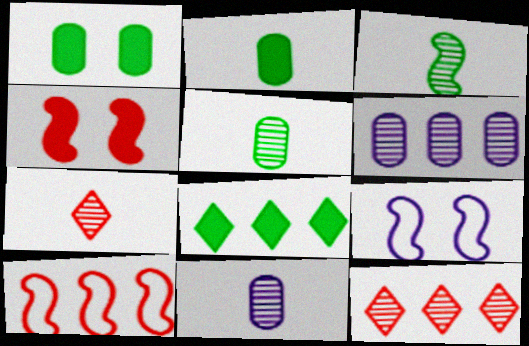[[2, 9, 12], 
[3, 7, 11], 
[6, 8, 10]]